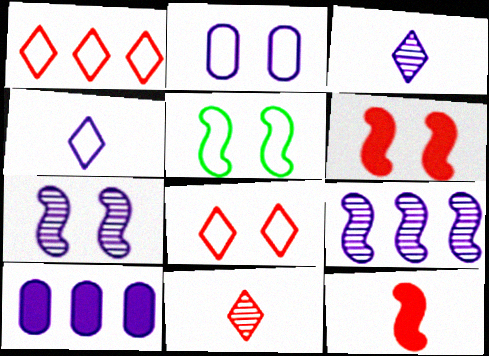[[2, 5, 8], 
[4, 7, 10], 
[5, 6, 7], 
[5, 9, 12], 
[5, 10, 11]]